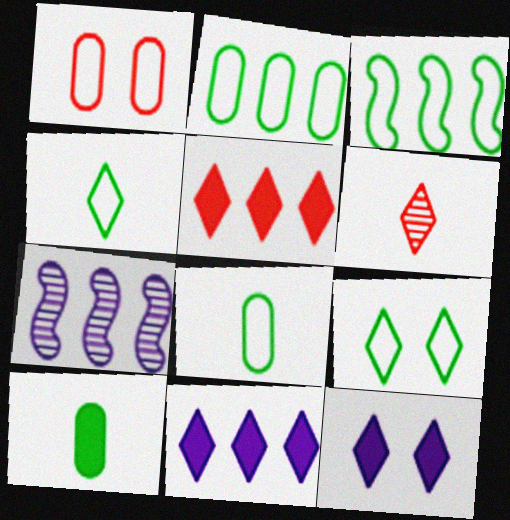[[2, 5, 7], 
[3, 8, 9], 
[6, 9, 11]]